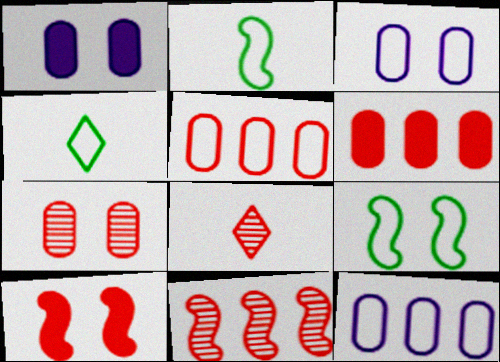[[1, 4, 11], 
[5, 8, 10], 
[7, 8, 11]]